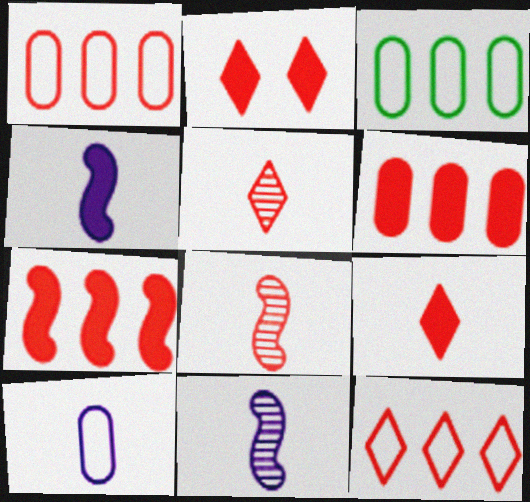[[1, 2, 8], 
[2, 3, 11], 
[2, 5, 12]]